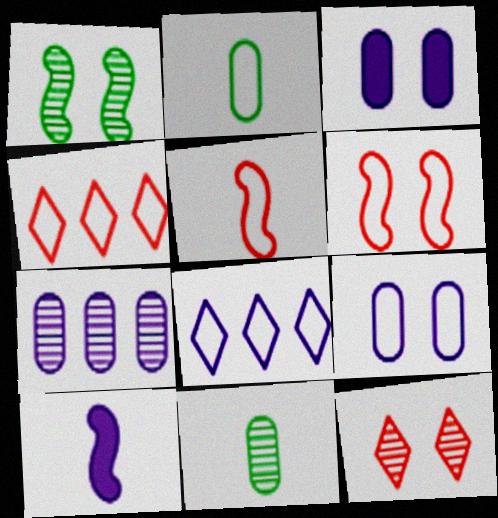[[2, 6, 8]]